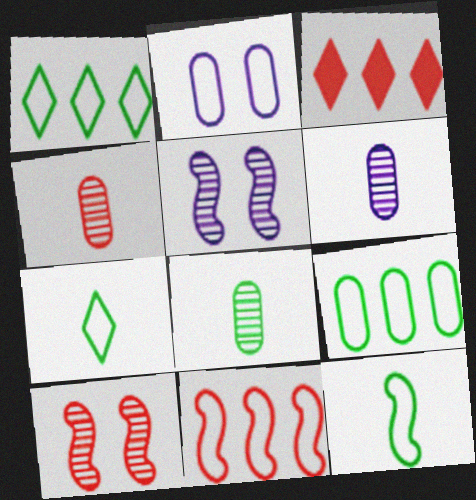[[2, 7, 11], 
[4, 6, 8]]